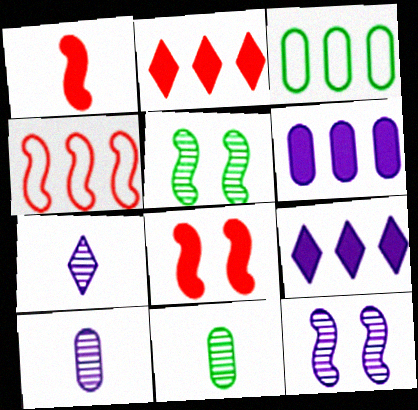[[3, 7, 8]]